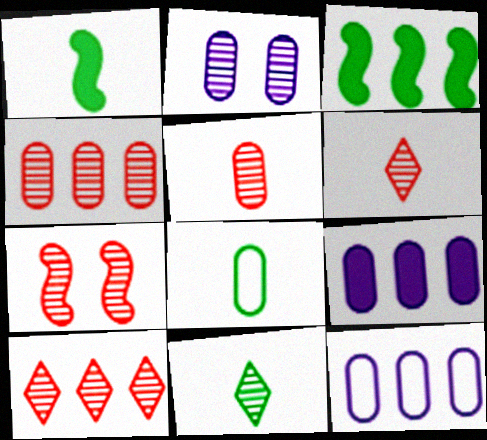[[1, 8, 11], 
[3, 10, 12], 
[4, 6, 7], 
[5, 7, 10]]